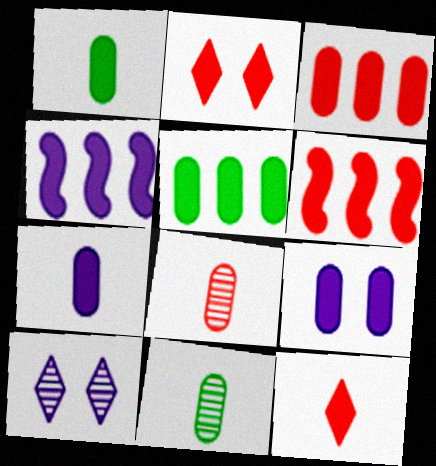[[1, 2, 4], 
[1, 3, 9]]